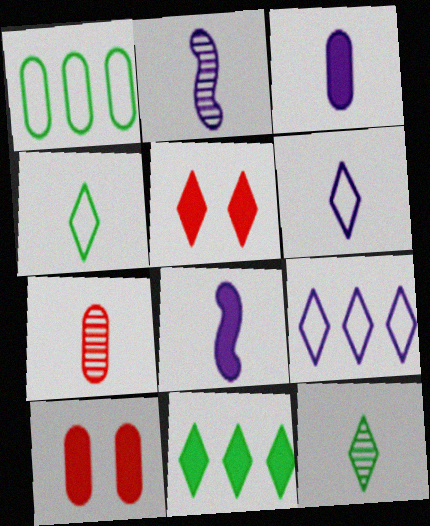[[1, 2, 5], 
[2, 3, 6], 
[2, 7, 12], 
[4, 7, 8], 
[5, 9, 12], 
[8, 10, 11]]